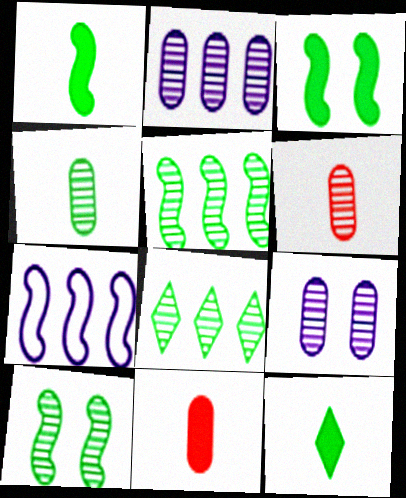[[4, 8, 10]]